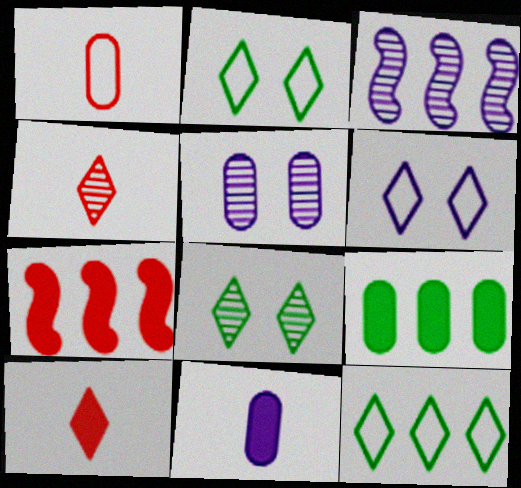[[1, 5, 9], 
[3, 6, 11]]